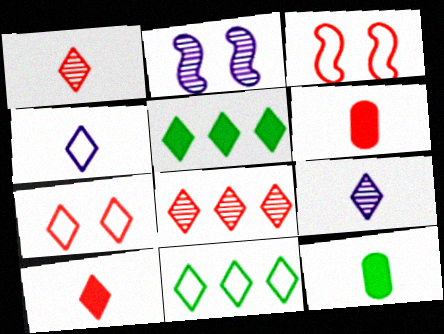[[2, 6, 11], 
[3, 6, 8], 
[4, 7, 11], 
[5, 7, 9], 
[7, 8, 10]]